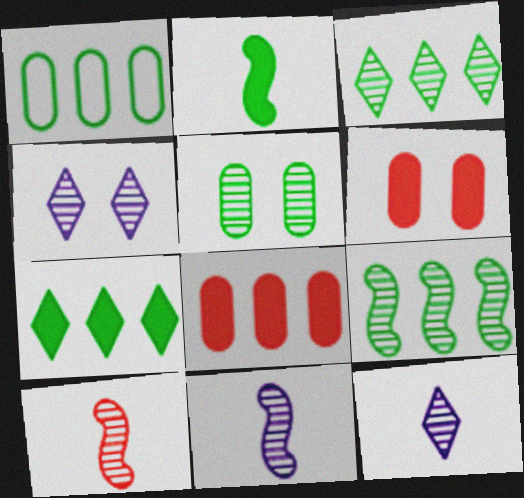[[1, 7, 9]]